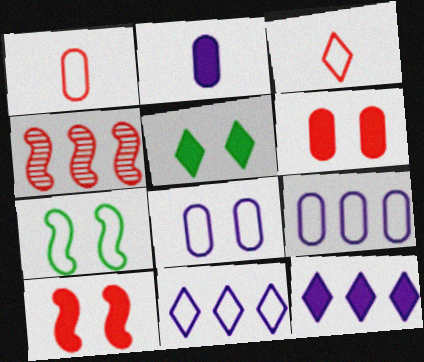[[1, 7, 11], 
[3, 4, 6], 
[3, 7, 9]]